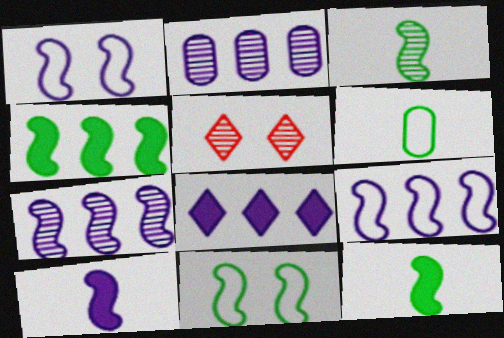[[1, 7, 10], 
[2, 3, 5], 
[2, 8, 9], 
[3, 4, 11]]